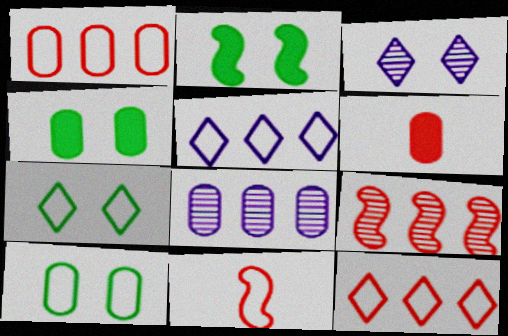[[5, 10, 11], 
[6, 8, 10]]